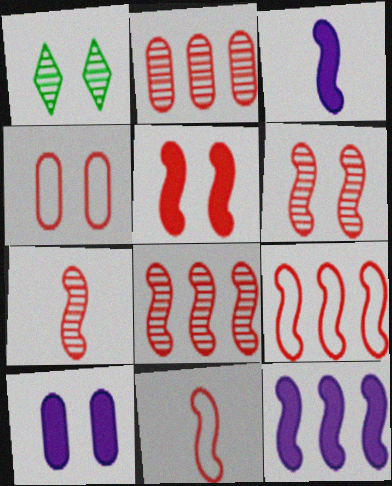[[5, 7, 9], 
[5, 8, 11], 
[6, 7, 8]]